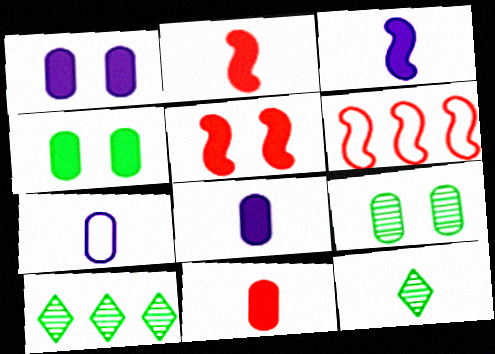[[1, 6, 12], 
[2, 7, 12], 
[5, 7, 10]]